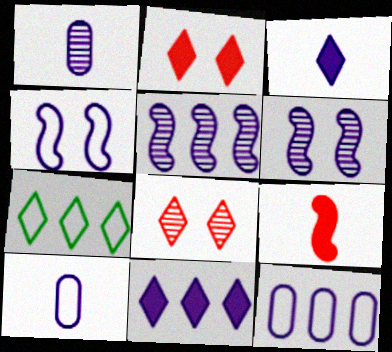[[1, 4, 11], 
[3, 6, 12], 
[3, 7, 8], 
[5, 11, 12], 
[6, 10, 11]]